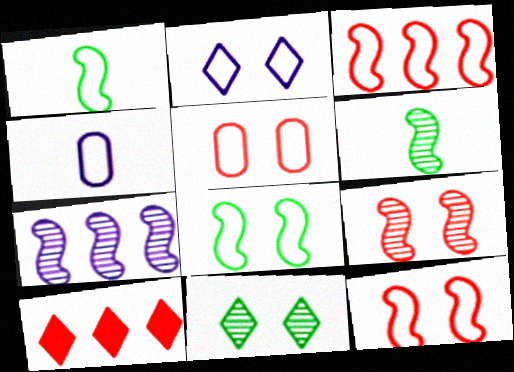[[2, 5, 8], 
[6, 7, 9]]